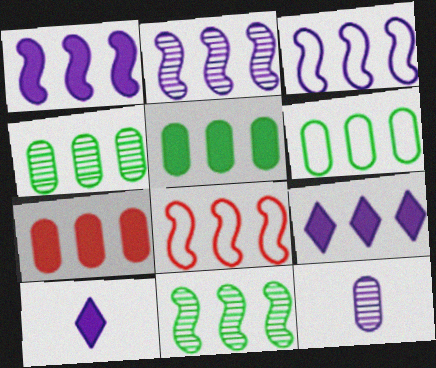[[1, 2, 3], 
[1, 8, 11], 
[4, 5, 6], 
[4, 8, 9]]